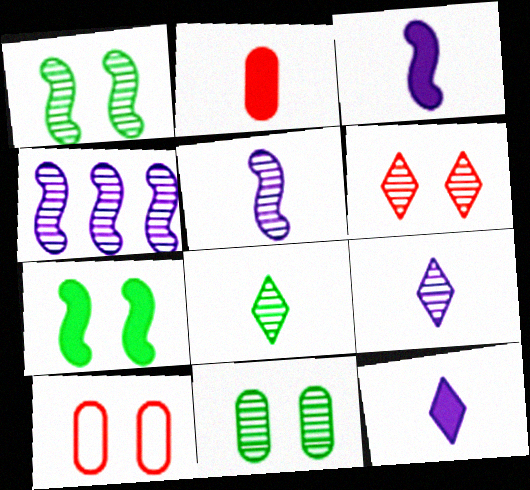[]